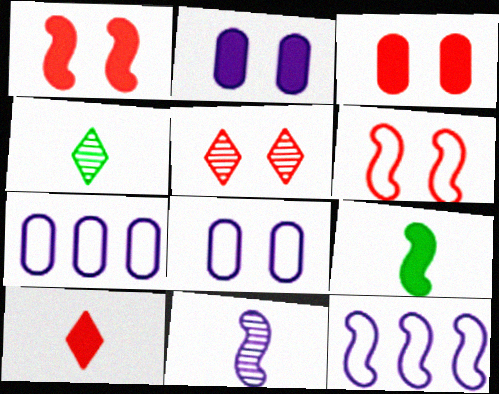[[1, 4, 7], 
[3, 4, 12], 
[3, 5, 6], 
[5, 7, 9]]